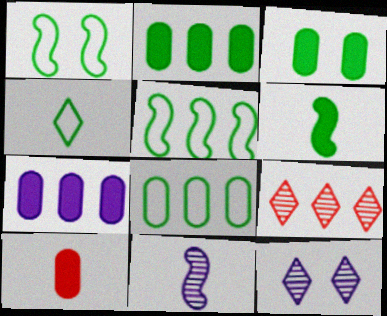[[1, 4, 8], 
[3, 7, 10], 
[4, 10, 11], 
[5, 7, 9], 
[5, 10, 12]]